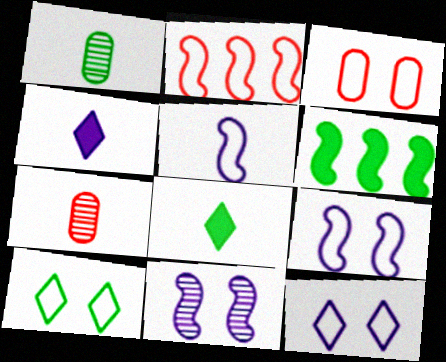[[1, 6, 10], 
[3, 9, 10], 
[5, 7, 8], 
[6, 7, 12]]